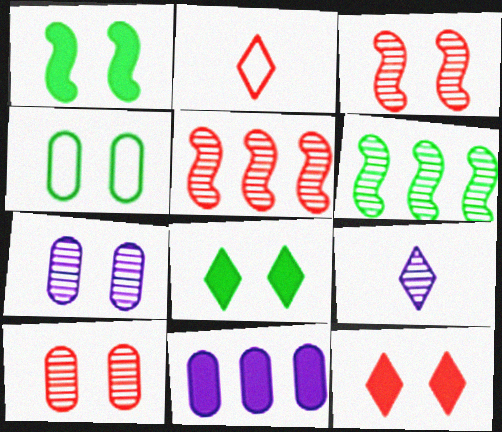[[6, 9, 10]]